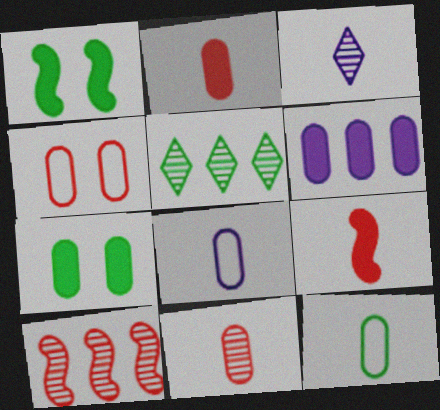[[1, 5, 12], 
[2, 6, 7], 
[3, 9, 12]]